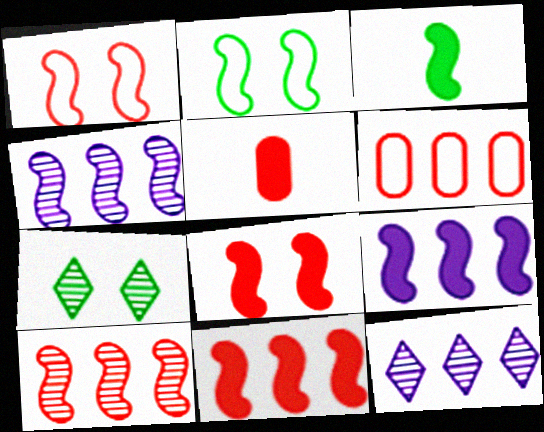[[1, 3, 4], 
[2, 5, 12], 
[3, 8, 9]]